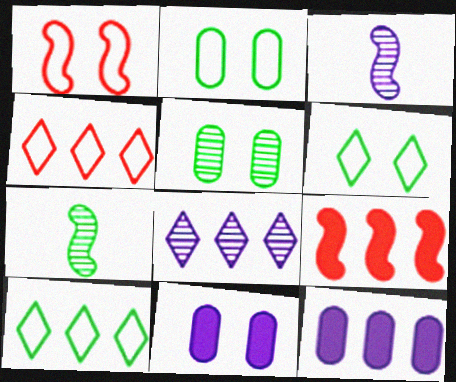[[4, 7, 11]]